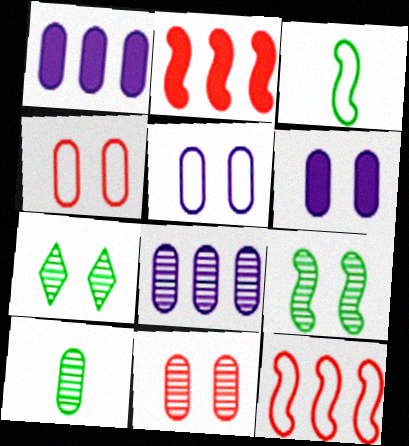[[1, 4, 10], 
[8, 10, 11]]